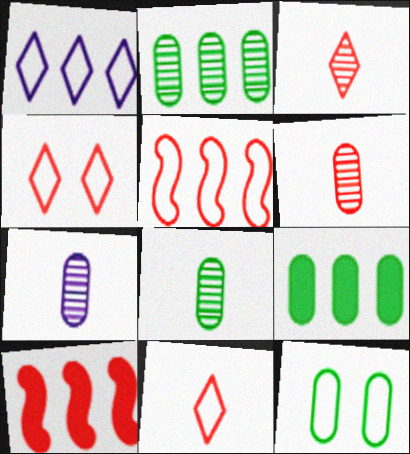[[1, 2, 10], 
[4, 6, 10], 
[6, 7, 8], 
[8, 9, 12]]